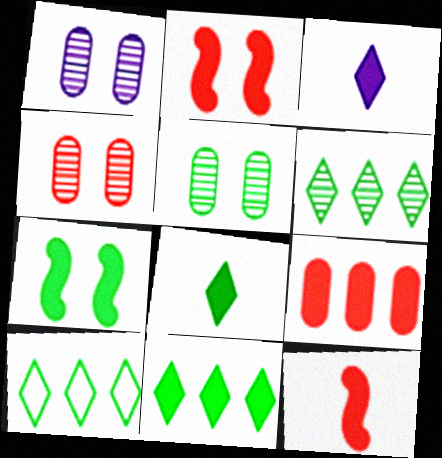[[1, 4, 5], 
[1, 10, 12], 
[3, 7, 9], 
[6, 10, 11]]